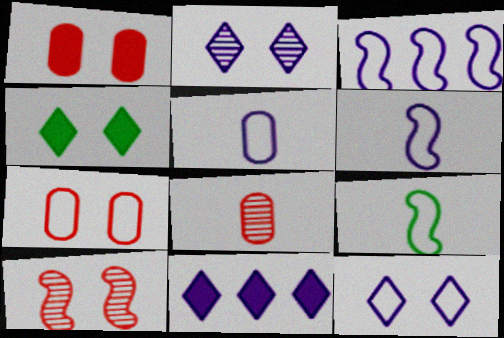[[3, 4, 8], 
[3, 5, 12]]